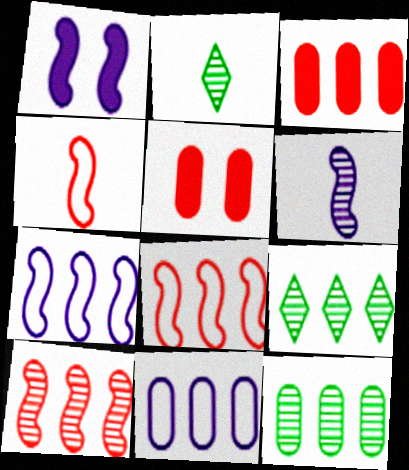[[1, 6, 7], 
[2, 5, 7], 
[3, 7, 9], 
[3, 11, 12]]